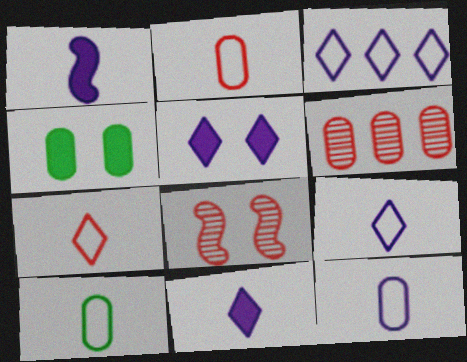[[2, 10, 12], 
[4, 6, 12]]